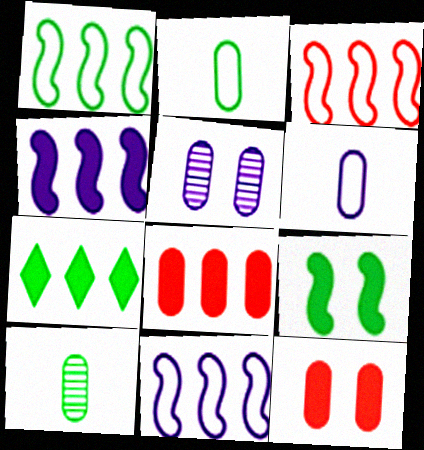[[1, 3, 11], 
[2, 5, 8], 
[4, 7, 8]]